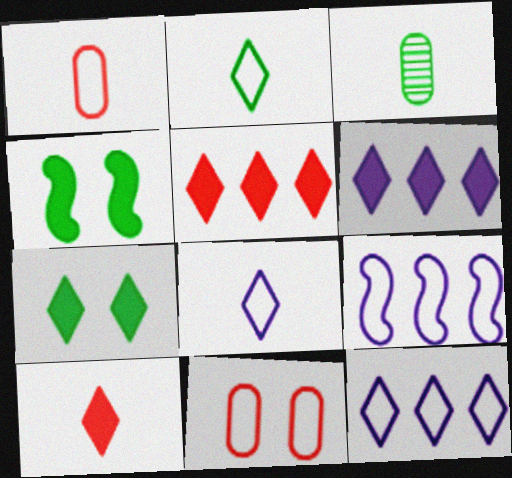[[2, 9, 11], 
[6, 7, 10]]